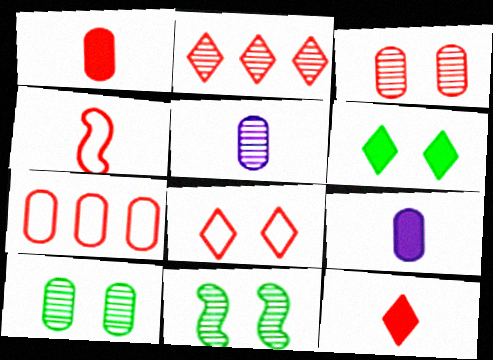[[1, 3, 7], 
[2, 5, 11], 
[2, 8, 12], 
[4, 7, 8], 
[7, 9, 10]]